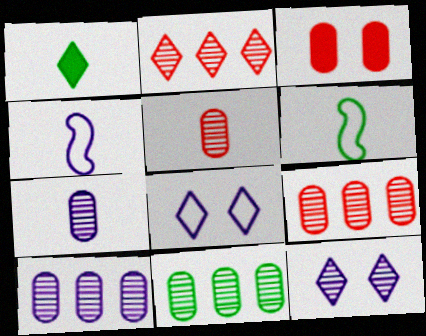[[1, 2, 8], 
[1, 4, 5], 
[9, 10, 11]]